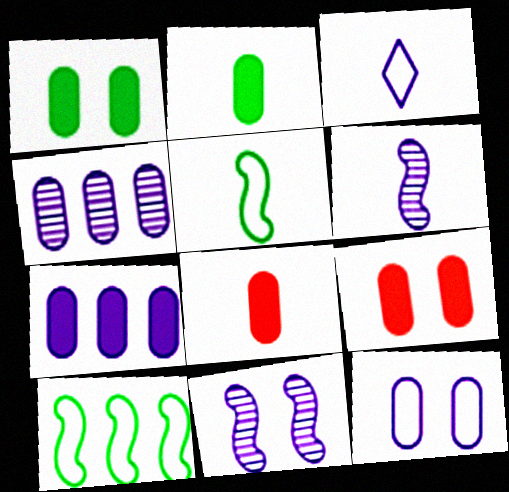[[1, 7, 8], 
[2, 7, 9], 
[3, 7, 11]]